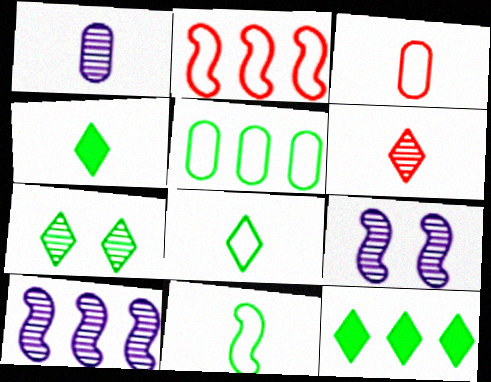[[3, 9, 12], 
[7, 8, 12]]